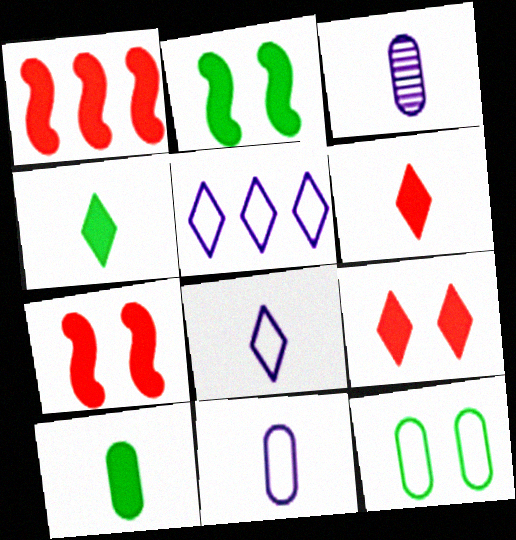[]